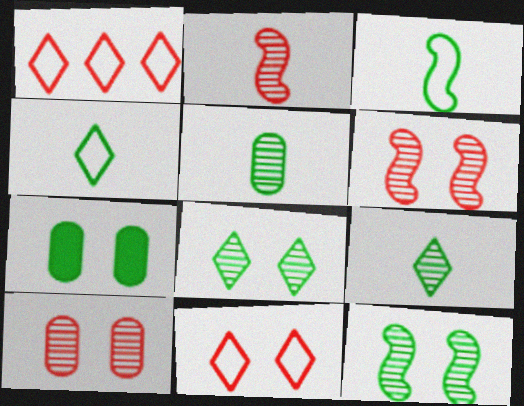[]